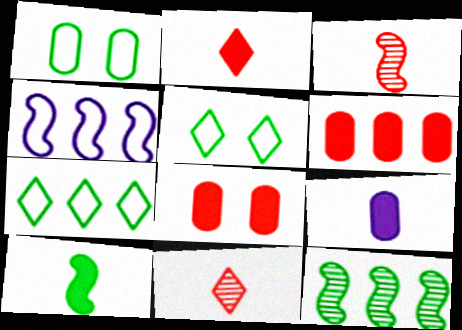[[2, 9, 10]]